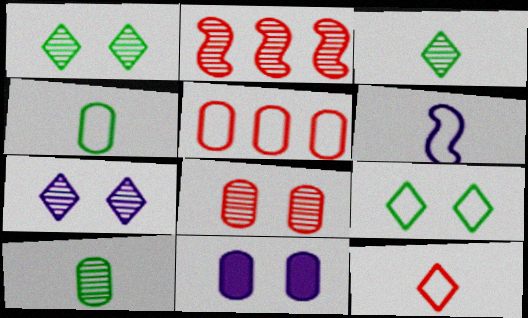[[2, 7, 10], 
[4, 6, 12], 
[5, 6, 9], 
[5, 10, 11]]